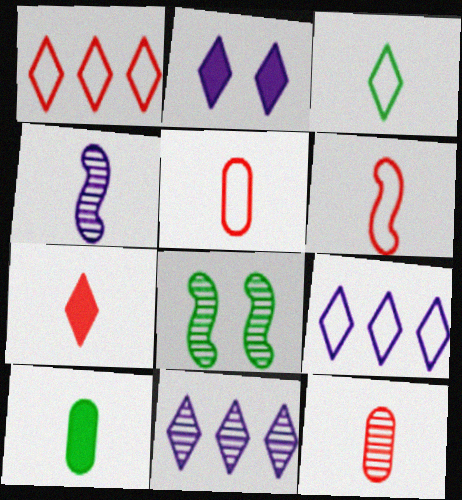[[6, 7, 12], 
[8, 11, 12]]